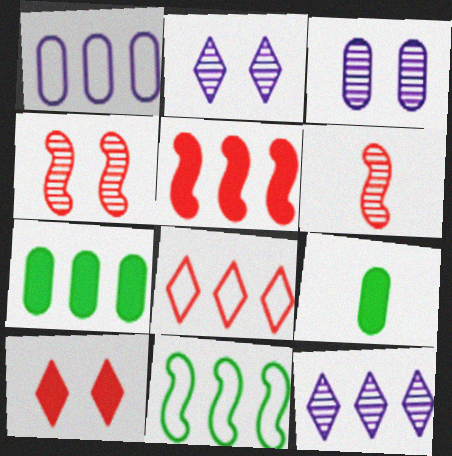[[1, 8, 11]]